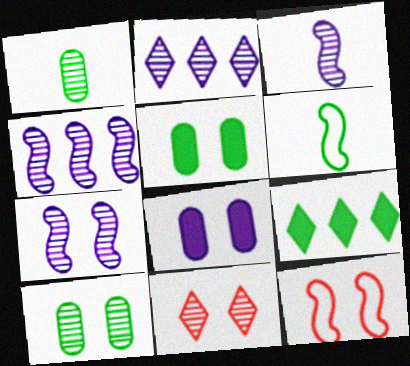[[1, 4, 11], 
[3, 4, 7], 
[6, 9, 10], 
[7, 10, 11]]